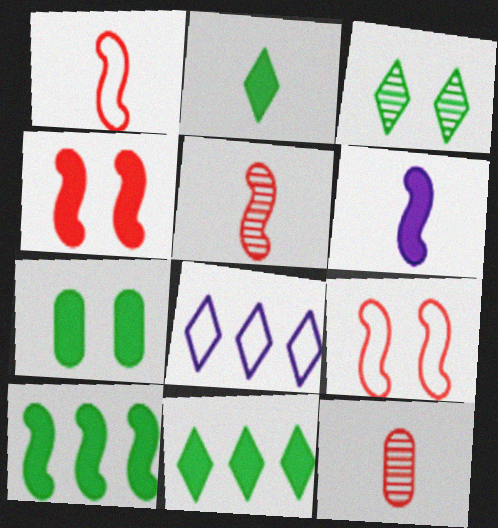[[2, 7, 10], 
[4, 6, 10], 
[5, 7, 8]]